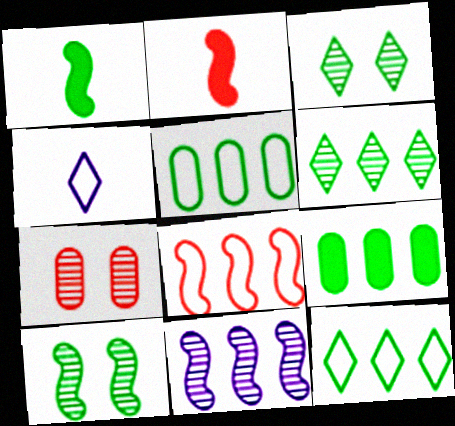[[1, 3, 5]]